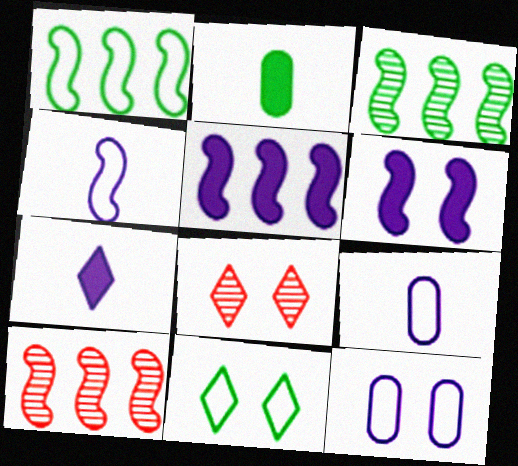[[1, 5, 10], 
[2, 3, 11]]